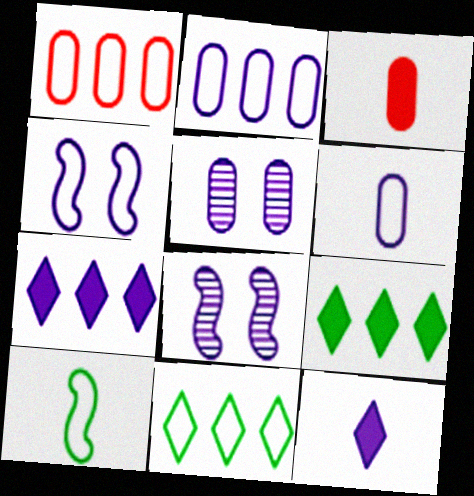[[2, 8, 12], 
[3, 8, 11], 
[6, 7, 8]]